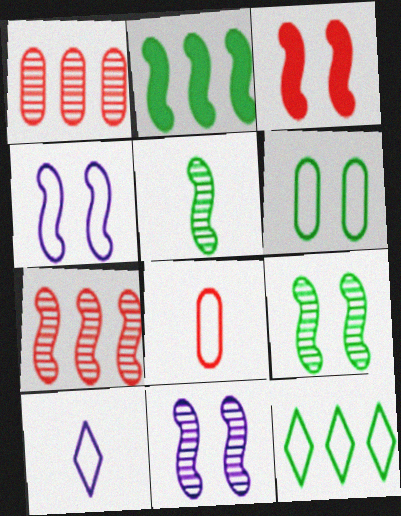[[3, 4, 9], 
[4, 8, 12], 
[5, 7, 11]]